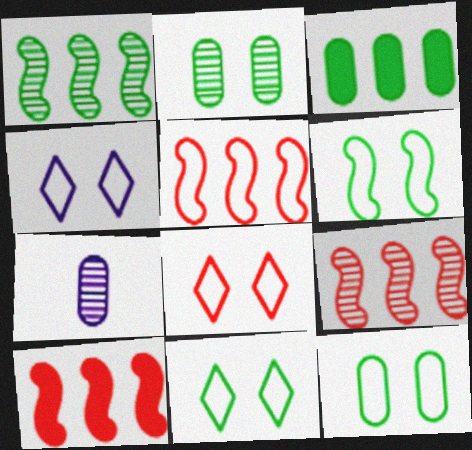[[4, 8, 11], 
[5, 9, 10], 
[6, 11, 12], 
[7, 10, 11]]